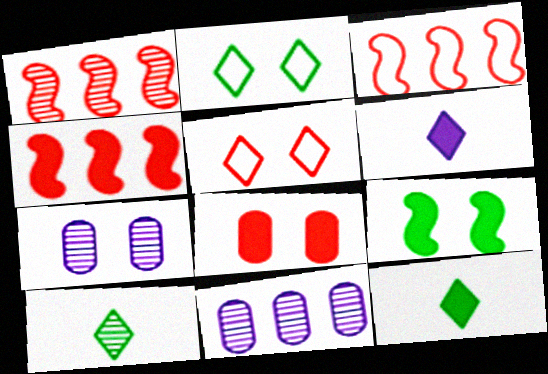[[1, 3, 4], 
[1, 7, 10], 
[3, 7, 12], 
[5, 7, 9]]